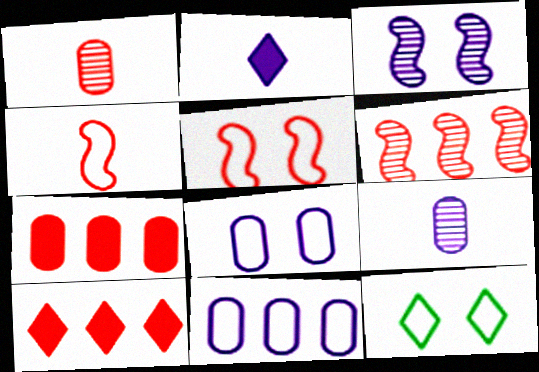[[1, 5, 10], 
[2, 3, 11], 
[4, 11, 12], 
[5, 8, 12]]